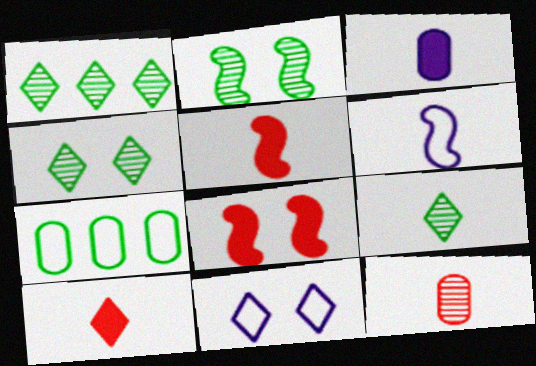[[1, 4, 9], 
[1, 10, 11]]